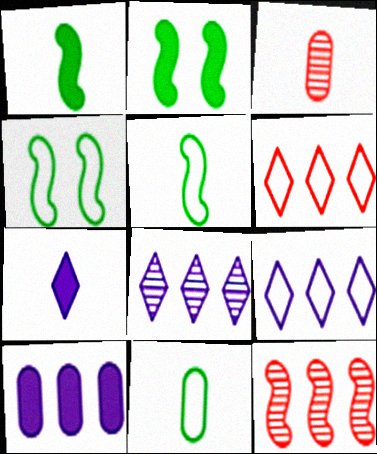[[2, 3, 9], 
[3, 5, 7]]